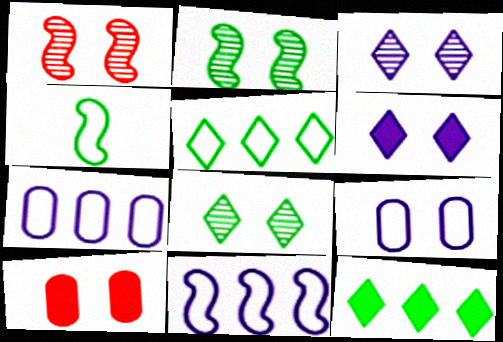[]